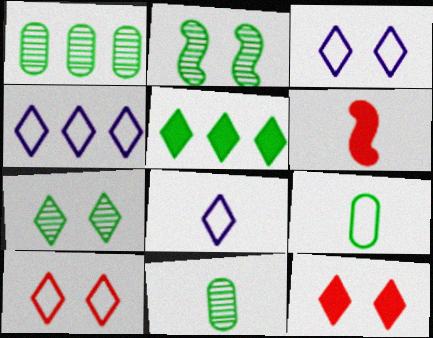[[1, 3, 6], 
[2, 5, 9], 
[3, 4, 8], 
[3, 7, 12], 
[6, 8, 11]]